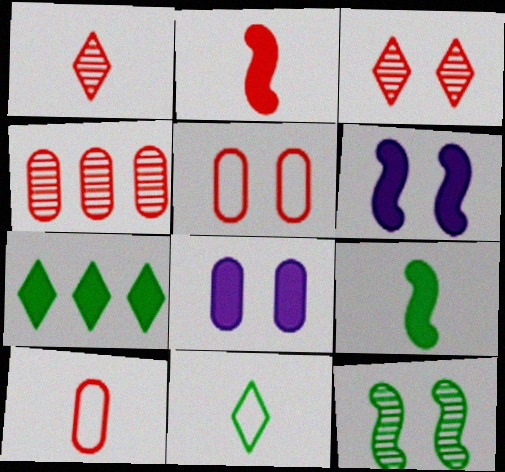[[1, 2, 10], 
[2, 7, 8], 
[4, 6, 11]]